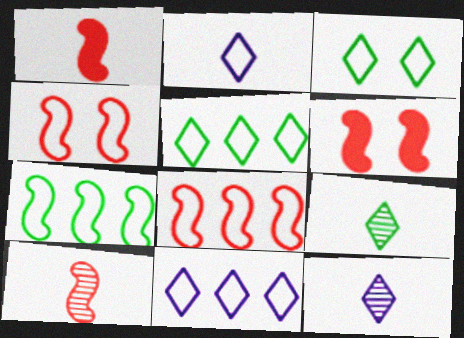[[6, 8, 10]]